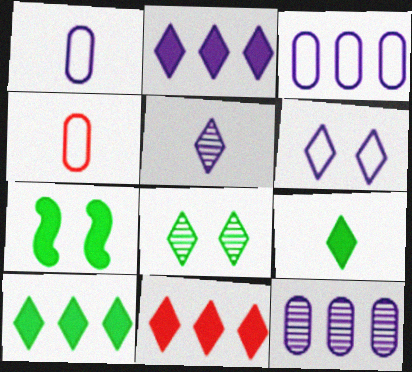[[2, 5, 6], 
[2, 10, 11]]